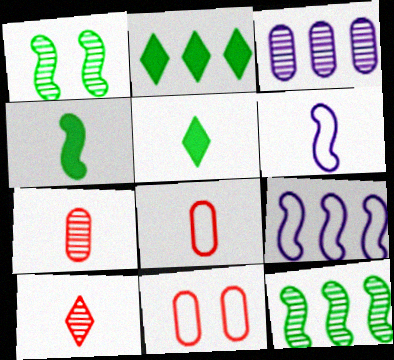[[1, 3, 10], 
[5, 6, 7]]